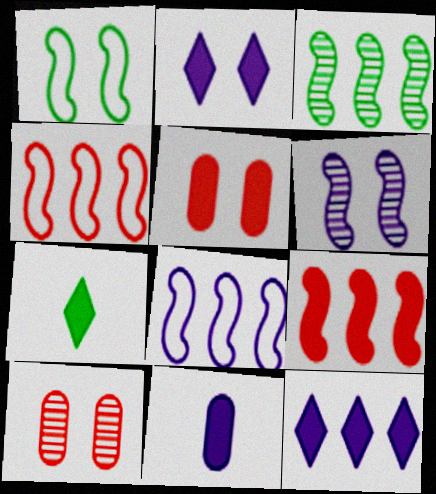[[1, 2, 10], 
[3, 8, 9], 
[7, 8, 10]]